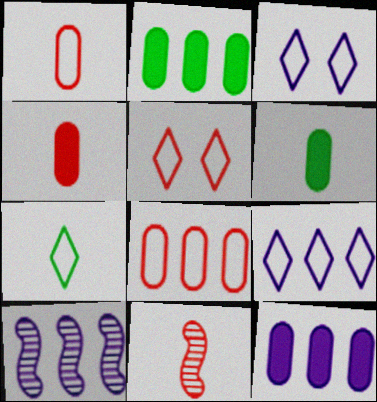[[2, 3, 11], 
[5, 6, 10], 
[5, 7, 9], 
[9, 10, 12]]